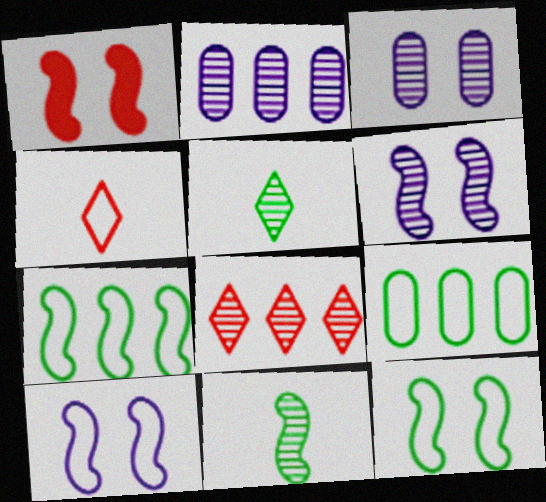[[1, 6, 12], 
[3, 8, 11], 
[4, 9, 10]]